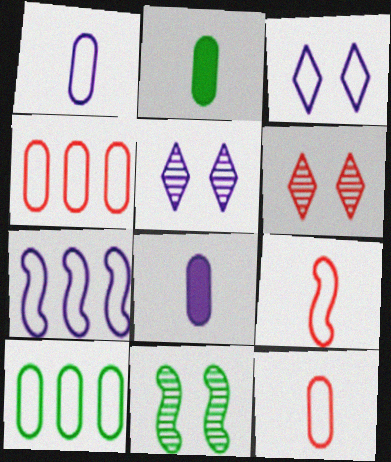[[1, 3, 7], 
[2, 6, 7], 
[3, 9, 10], 
[5, 7, 8]]